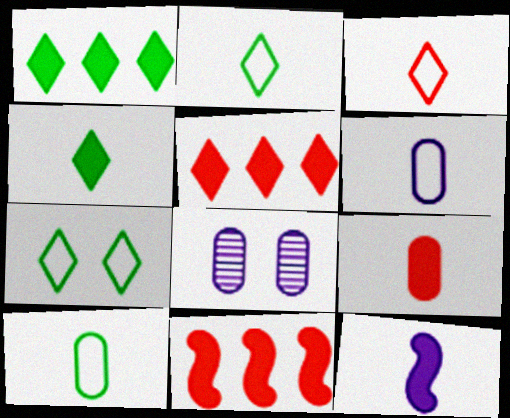[[2, 8, 11], 
[4, 9, 12]]